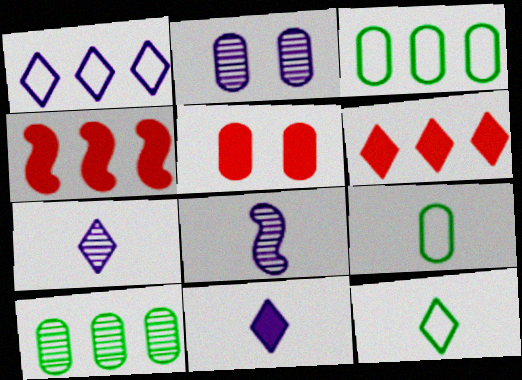[[1, 4, 10], 
[2, 4, 12]]